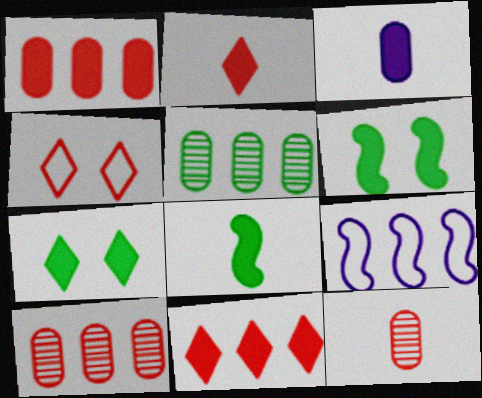[[2, 3, 8], 
[3, 6, 11], 
[5, 9, 11], 
[7, 9, 12]]